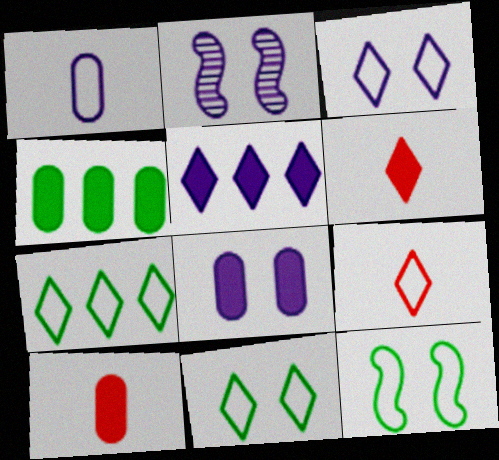[[1, 2, 5], 
[2, 3, 8], 
[2, 4, 9], 
[2, 7, 10], 
[3, 7, 9], 
[4, 8, 10]]